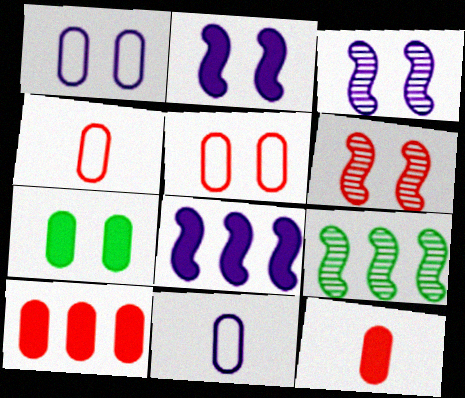[]